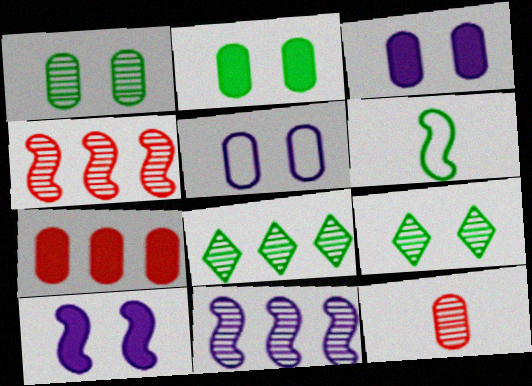[[2, 6, 8], 
[4, 6, 10], 
[9, 11, 12]]